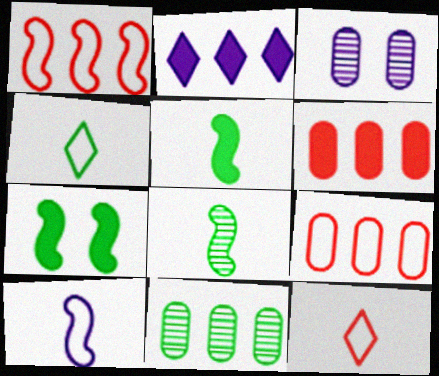[[1, 2, 11], 
[2, 3, 10], 
[4, 7, 11]]